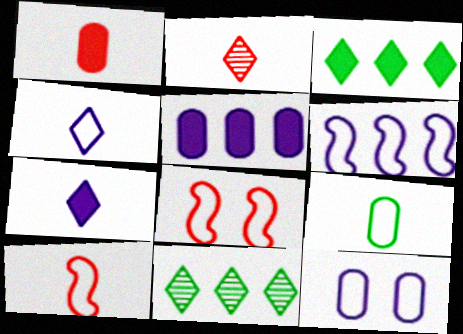[[1, 2, 10], 
[4, 6, 12], 
[4, 9, 10]]